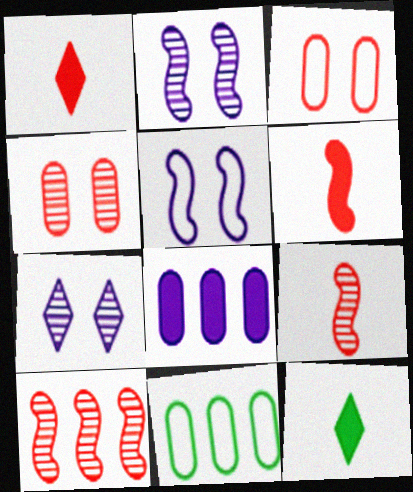[[1, 2, 11], 
[1, 3, 10], 
[6, 7, 11]]